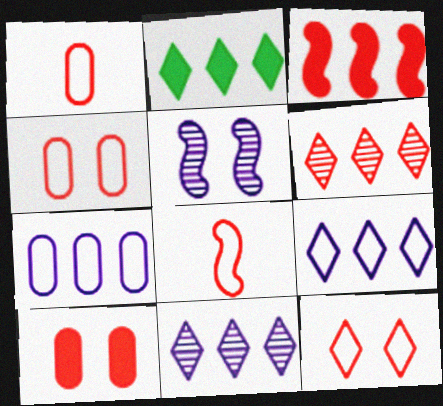[[1, 2, 5], 
[2, 6, 9], 
[6, 8, 10]]